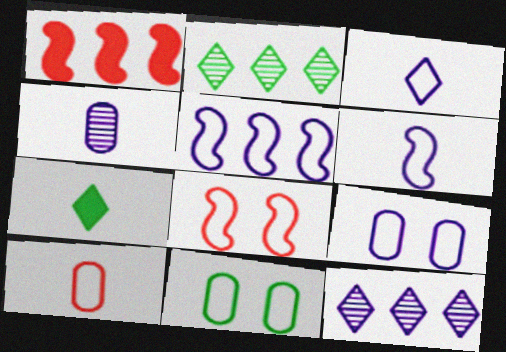[[3, 5, 9]]